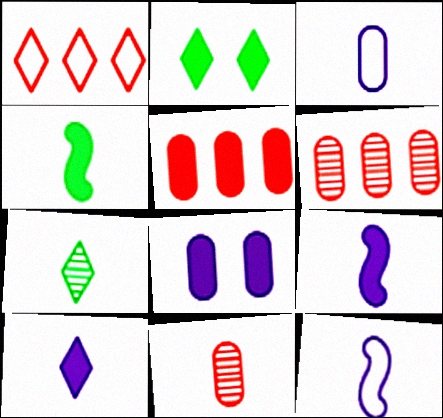[[2, 5, 9], 
[2, 6, 12]]